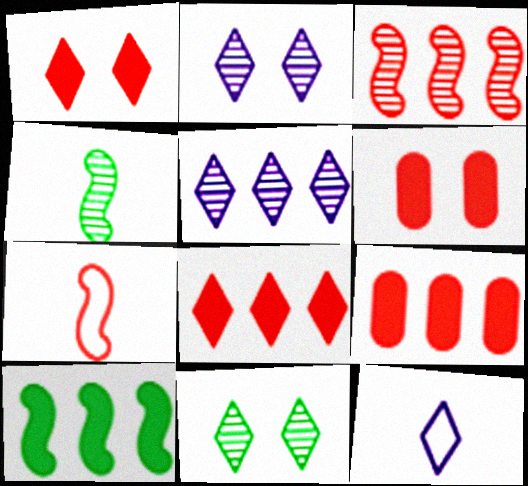[[8, 11, 12]]